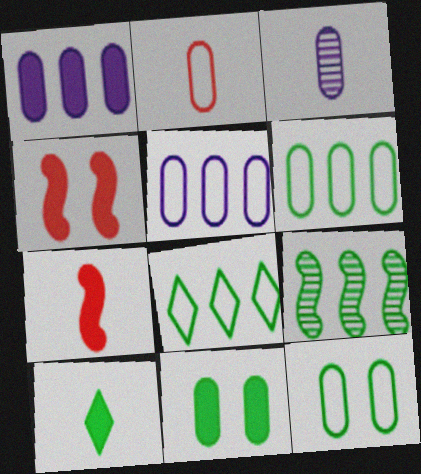[[1, 4, 10], 
[2, 5, 12], 
[3, 4, 8], 
[9, 10, 12]]